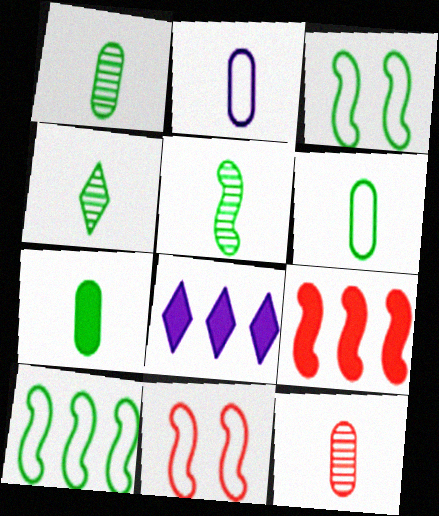[[1, 4, 5], 
[1, 6, 7], 
[1, 8, 11], 
[2, 7, 12], 
[3, 8, 12]]